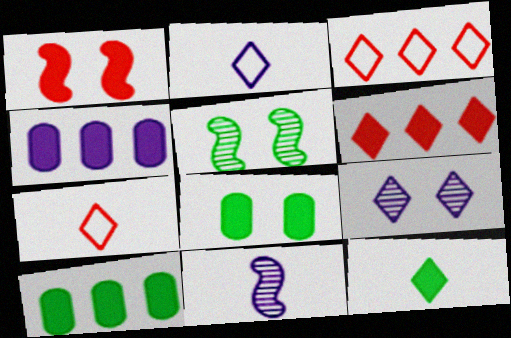[[1, 4, 12], 
[3, 8, 11], 
[3, 9, 12], 
[4, 5, 7]]